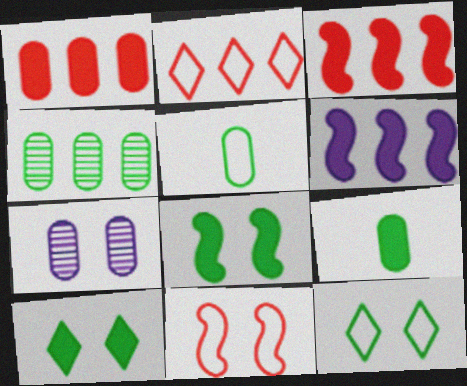[[1, 5, 7], 
[2, 4, 6], 
[7, 10, 11]]